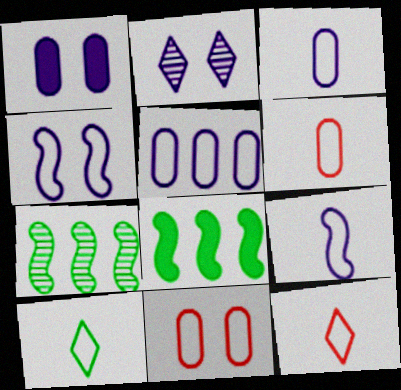[[1, 2, 4], 
[1, 7, 12], 
[2, 6, 8], 
[6, 9, 10]]